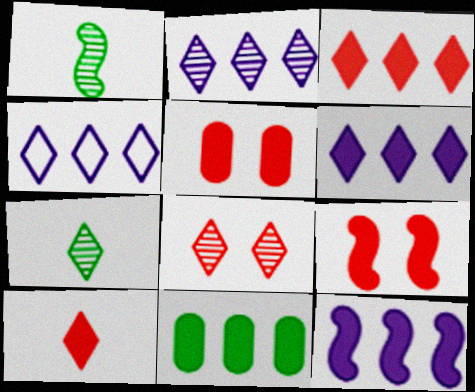[[1, 4, 5], 
[2, 4, 6], 
[2, 7, 8], 
[3, 11, 12]]